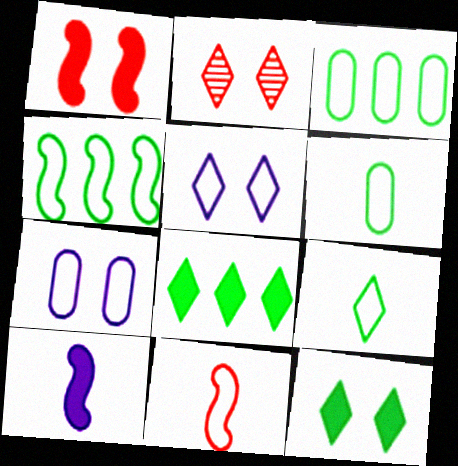[[2, 3, 10], 
[2, 5, 12], 
[3, 5, 11]]